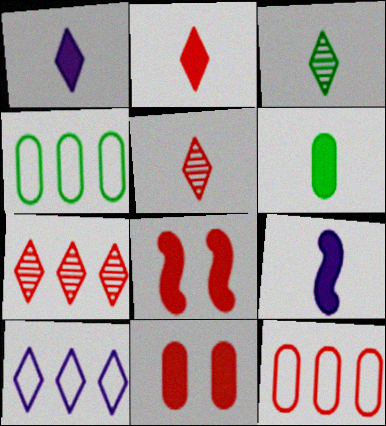[[2, 6, 9], 
[5, 8, 12]]